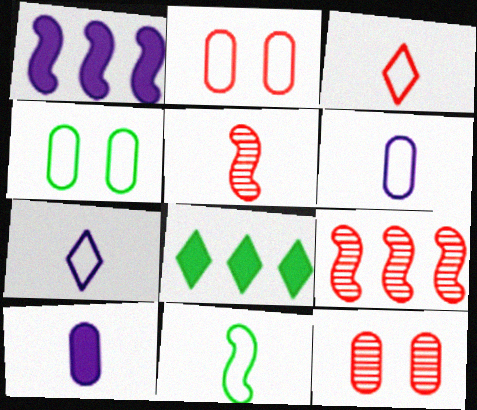[[3, 6, 11]]